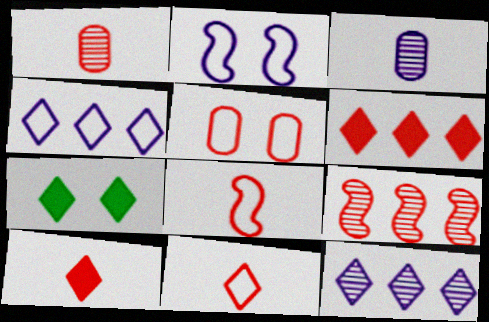[[1, 8, 10], 
[5, 9, 10], 
[7, 11, 12]]